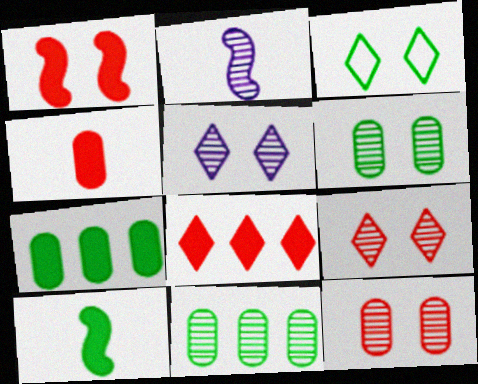[[1, 4, 8], 
[2, 9, 11], 
[3, 10, 11]]